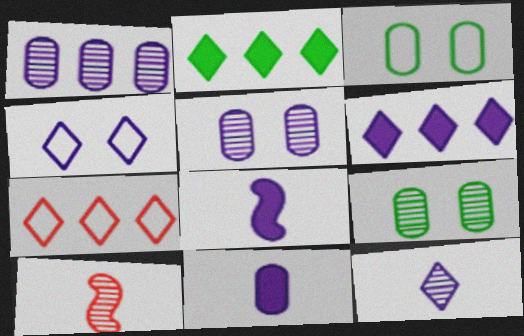[[1, 4, 8], 
[3, 6, 10], 
[4, 6, 12], 
[7, 8, 9]]